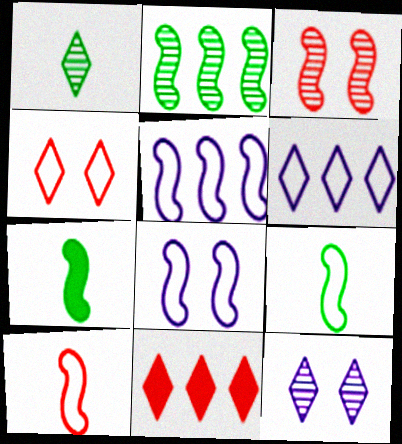[[3, 5, 7]]